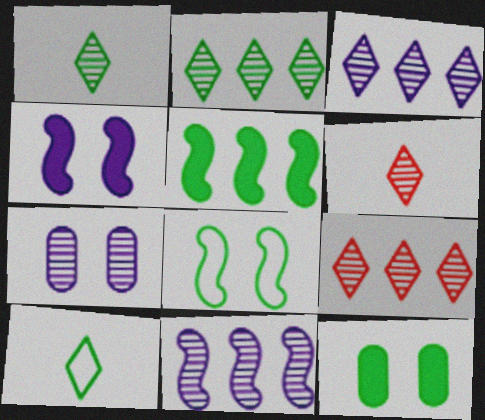[[2, 3, 9]]